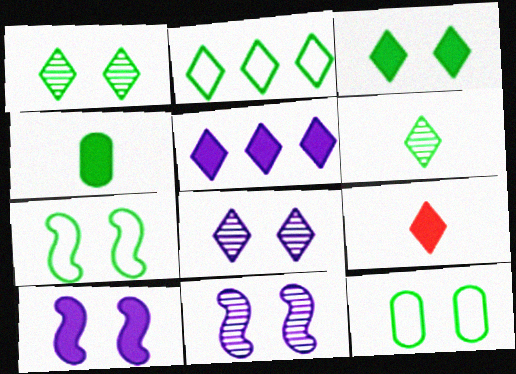[[2, 3, 6], 
[2, 8, 9], 
[3, 5, 9]]